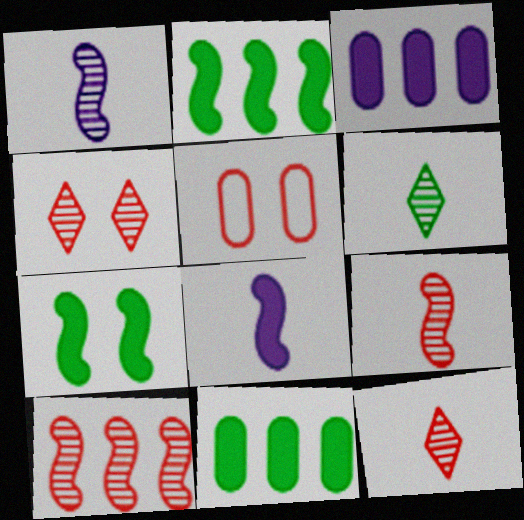[]